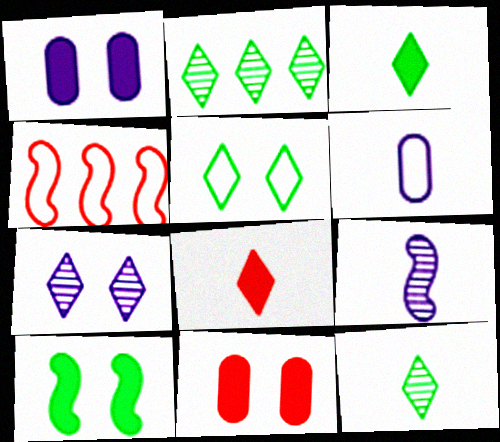[[1, 4, 12], 
[2, 3, 5], 
[4, 5, 6], 
[4, 9, 10]]